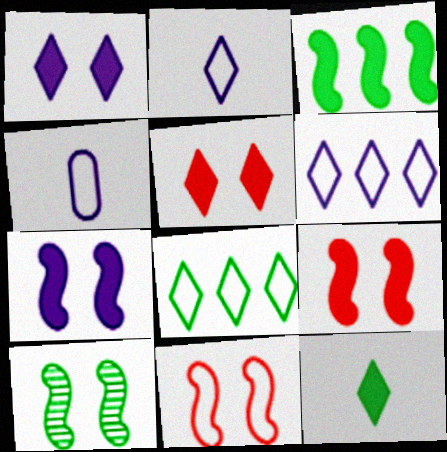[[4, 8, 11], 
[7, 10, 11]]